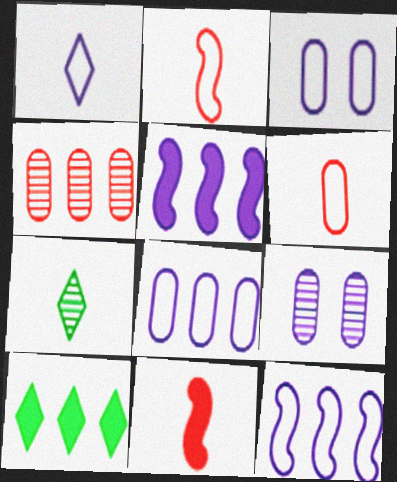[[1, 3, 12], 
[1, 5, 9], 
[2, 9, 10], 
[4, 10, 12]]